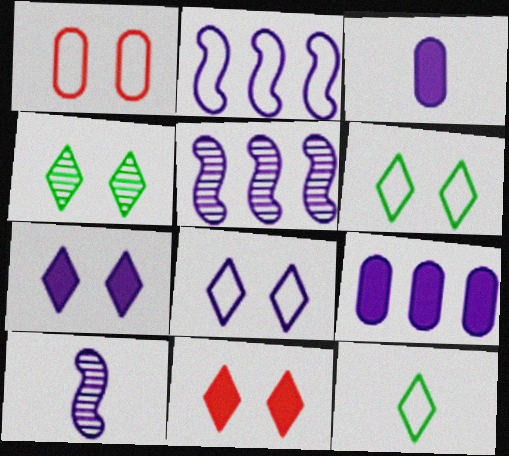[[1, 2, 12], 
[3, 5, 8], 
[4, 8, 11], 
[8, 9, 10]]